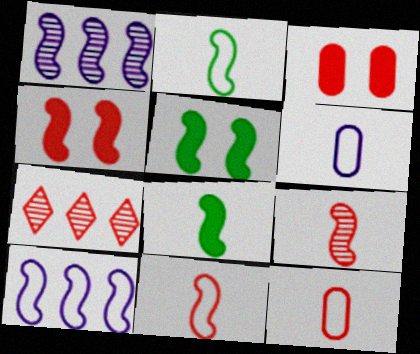[[1, 2, 4], 
[1, 5, 11], 
[3, 7, 11], 
[4, 7, 12], 
[5, 6, 7], 
[5, 9, 10]]